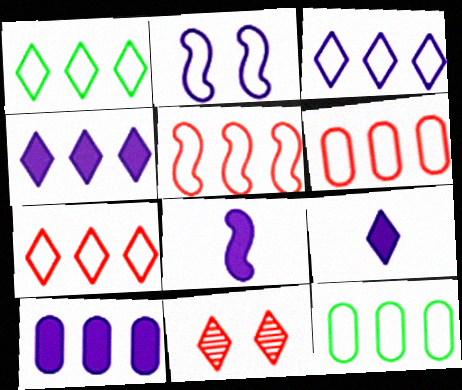[[1, 3, 7], 
[1, 9, 11], 
[3, 5, 12], 
[5, 6, 7], 
[8, 11, 12]]